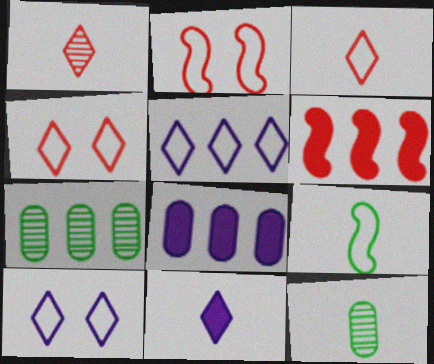[[2, 7, 11], 
[5, 6, 7], 
[6, 10, 12]]